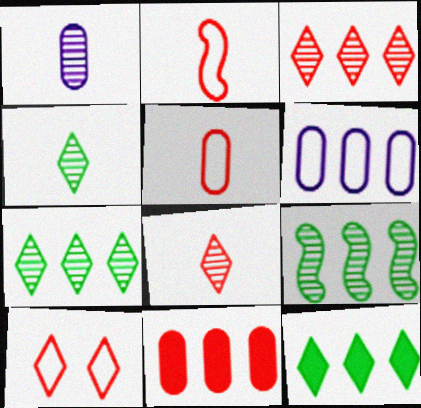[]